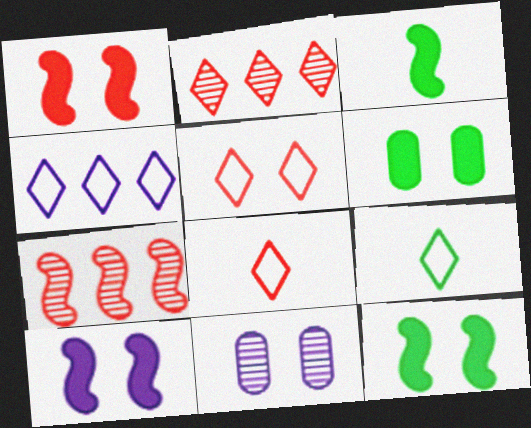[[1, 10, 12], 
[4, 5, 9], 
[5, 11, 12]]